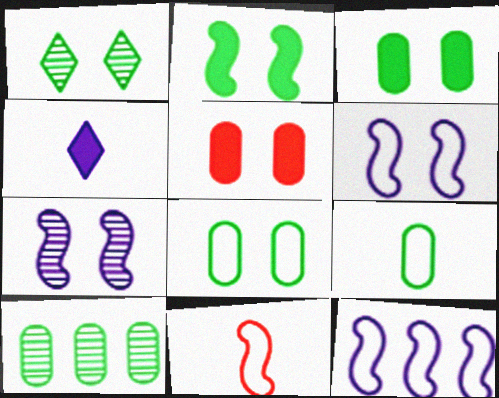[[1, 2, 8], 
[1, 5, 6], 
[3, 9, 10]]